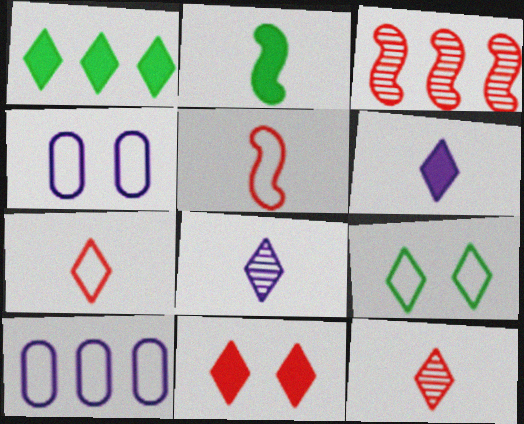[[1, 3, 10], 
[1, 6, 11], 
[5, 9, 10]]